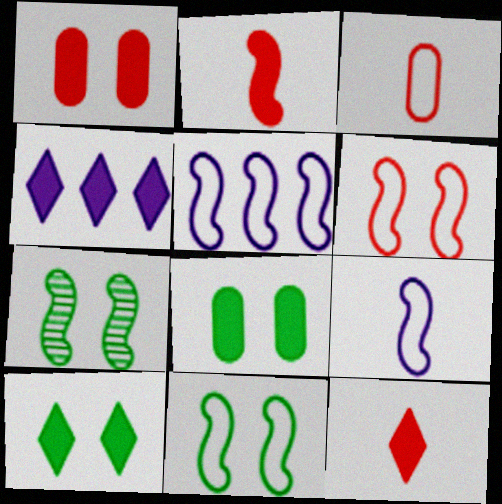[[2, 4, 8], 
[2, 5, 7], 
[3, 4, 7], 
[4, 10, 12]]